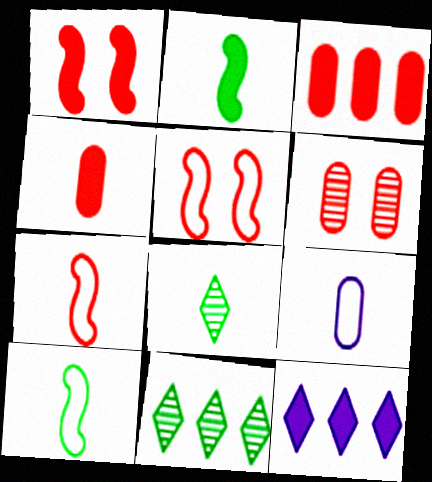[[1, 9, 11], 
[6, 10, 12]]